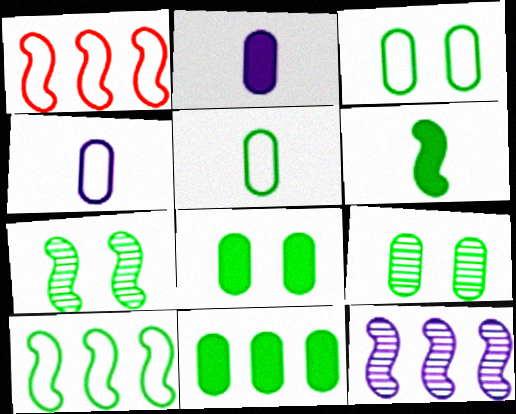[[3, 8, 9], 
[5, 9, 11], 
[6, 7, 10]]